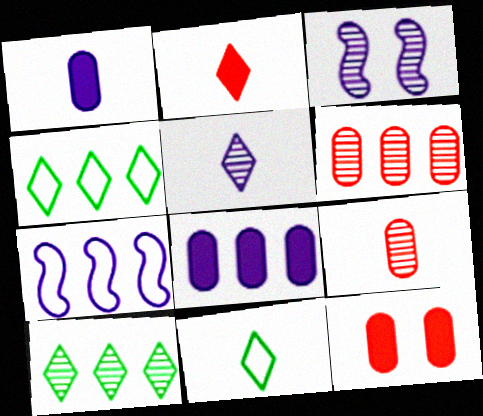[[2, 5, 11], 
[3, 9, 10]]